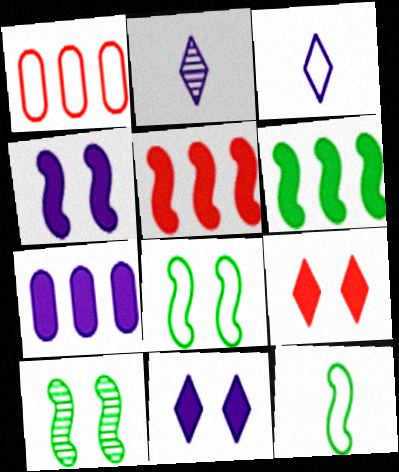[[1, 3, 8], 
[6, 10, 12]]